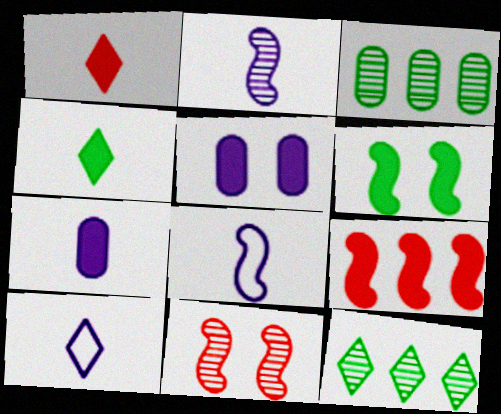[[2, 7, 10], 
[4, 5, 9]]